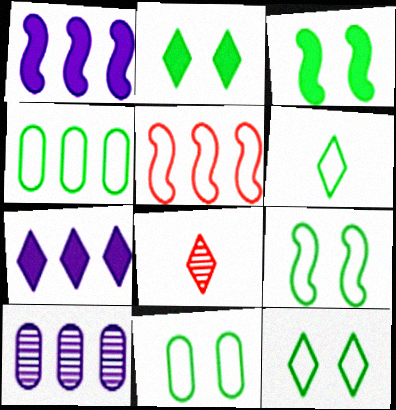[[1, 8, 11], 
[4, 6, 9], 
[7, 8, 12], 
[9, 11, 12]]